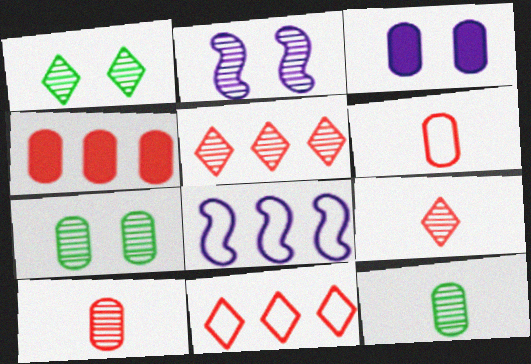[[2, 5, 12]]